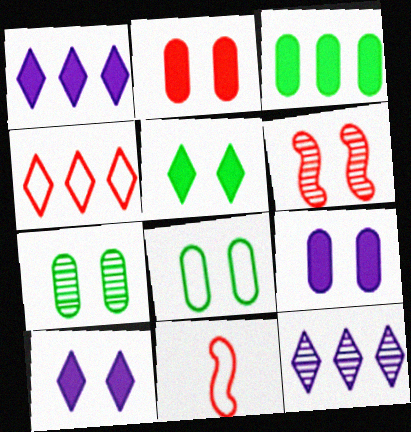[[1, 7, 11], 
[6, 8, 10]]